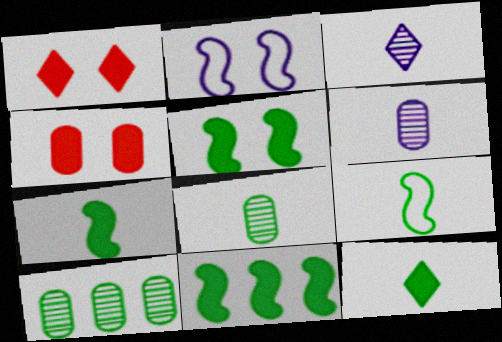[[5, 7, 11], 
[8, 9, 12]]